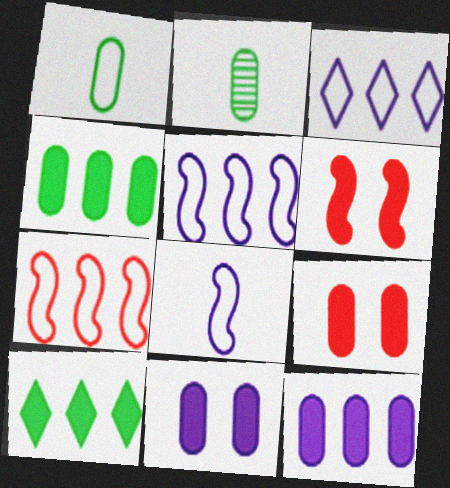[[2, 3, 6]]